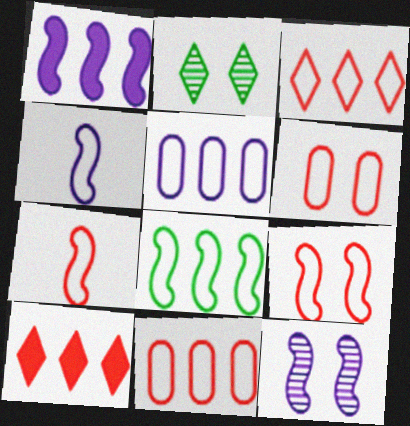[[1, 4, 12], 
[3, 5, 8], 
[3, 6, 7], 
[4, 8, 9]]